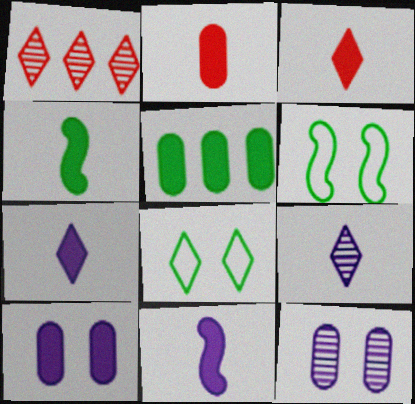[[1, 7, 8], 
[2, 4, 7], 
[2, 5, 10]]